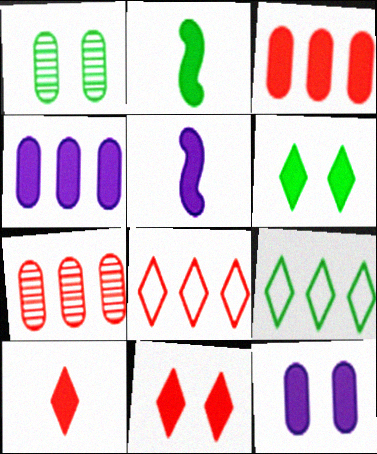[[1, 2, 9], 
[1, 5, 8], 
[2, 4, 11], 
[3, 5, 6]]